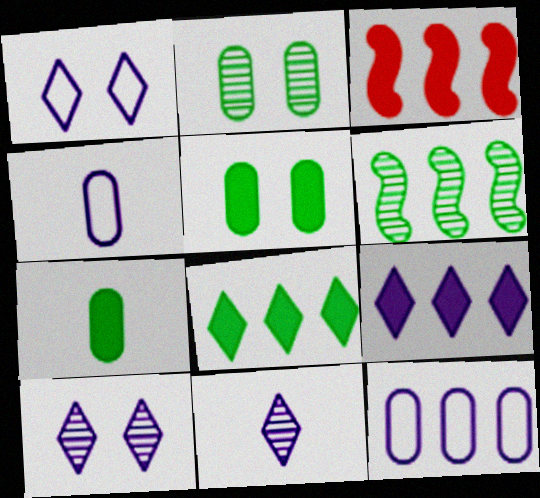[[1, 9, 11]]